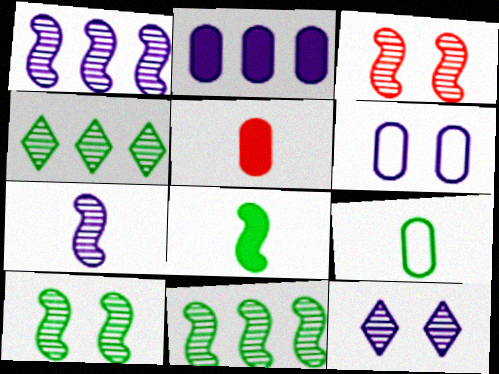[[3, 7, 11]]